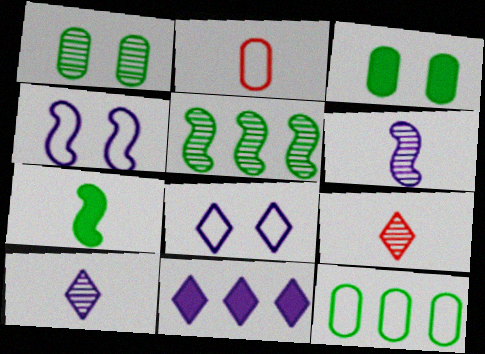[[2, 7, 10], 
[8, 10, 11]]